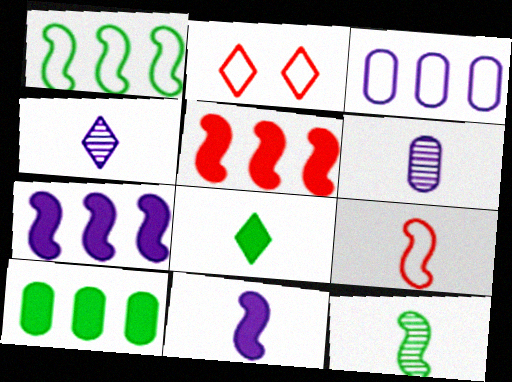[[6, 8, 9], 
[9, 11, 12]]